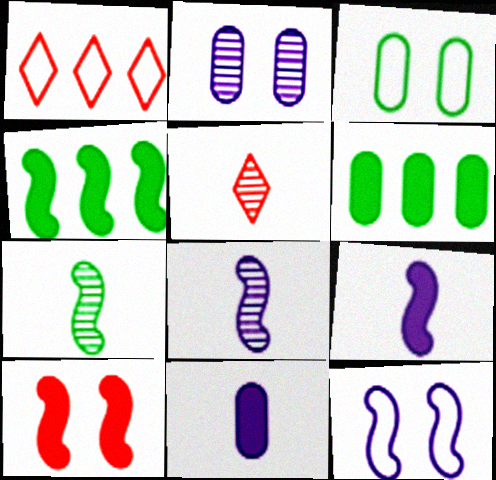[[4, 9, 10], 
[5, 6, 12]]